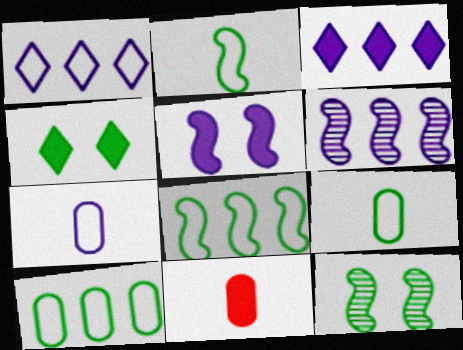[[1, 11, 12]]